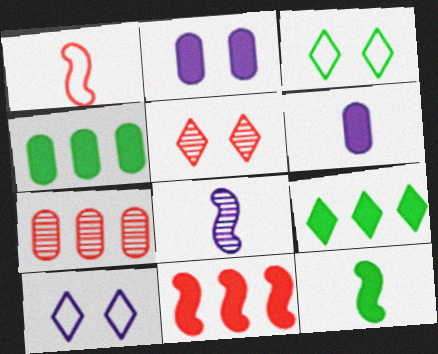[[1, 8, 12], 
[7, 10, 12]]